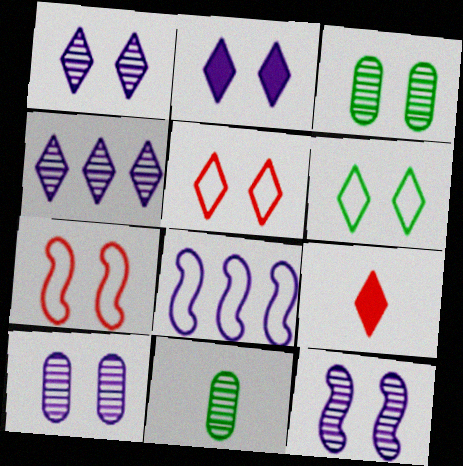[[1, 10, 12], 
[2, 3, 7], 
[3, 8, 9], 
[4, 6, 9]]